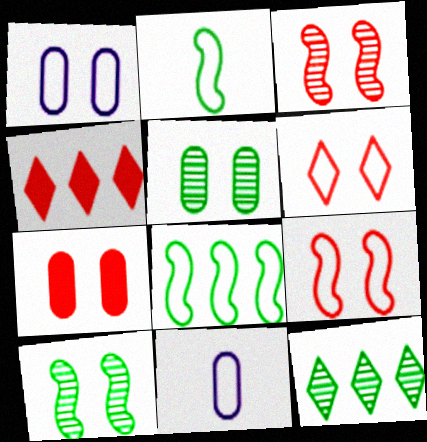[[1, 5, 7], 
[3, 6, 7], 
[4, 10, 11], 
[6, 8, 11]]